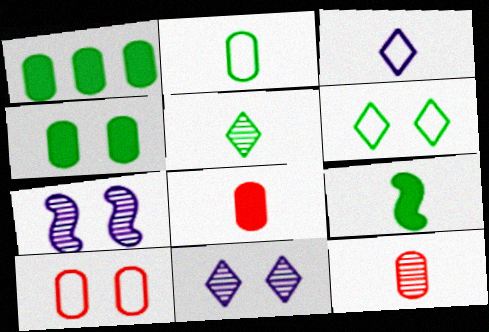[[2, 5, 9], 
[3, 9, 12]]